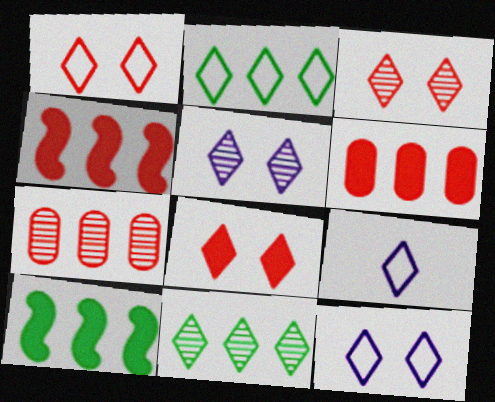[[1, 2, 9], 
[1, 3, 8], 
[8, 9, 11]]